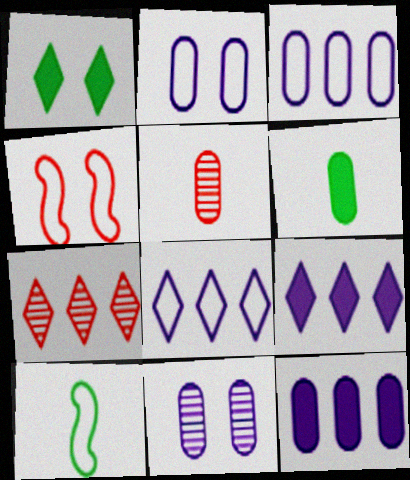[[1, 4, 11]]